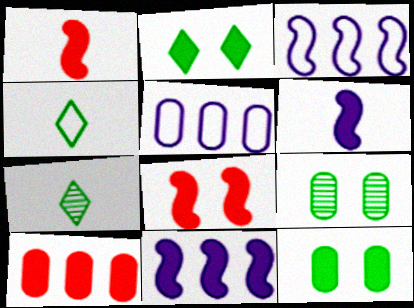[[2, 6, 10], 
[5, 7, 8]]